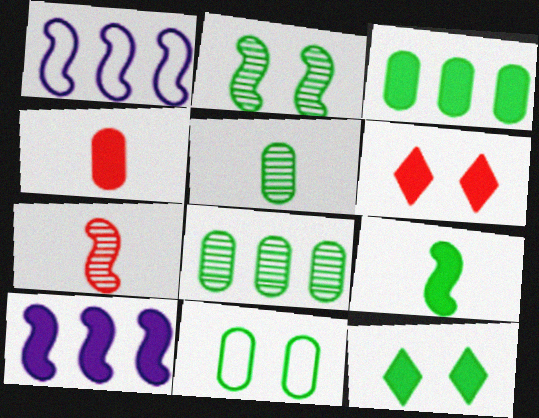[[1, 5, 6], 
[2, 11, 12], 
[3, 5, 11], 
[3, 9, 12], 
[4, 10, 12]]